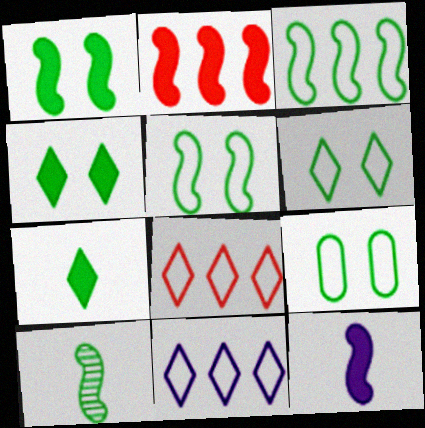[[1, 2, 12], 
[1, 3, 10], 
[5, 6, 9]]